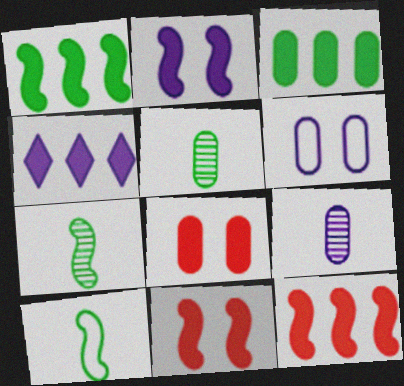[[3, 4, 12]]